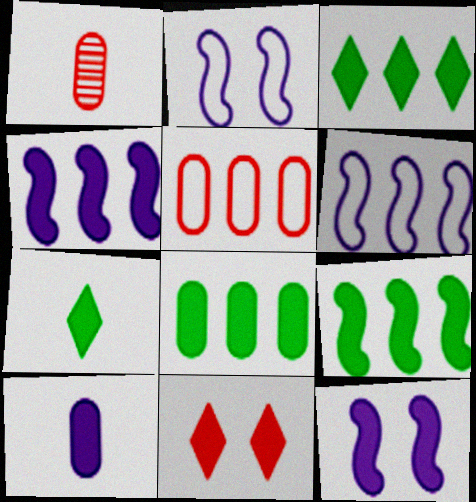[[1, 2, 3], 
[3, 8, 9], 
[9, 10, 11]]